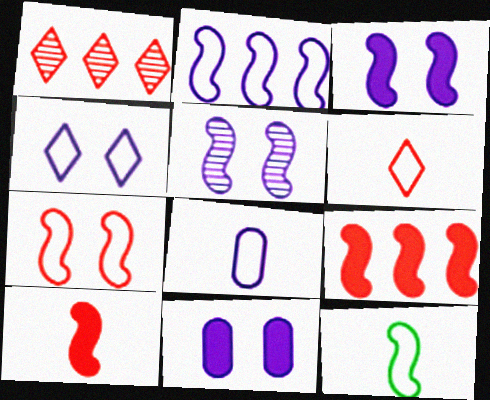[[1, 11, 12], 
[2, 4, 8], 
[2, 7, 12], 
[4, 5, 11], 
[5, 9, 12], 
[6, 8, 12]]